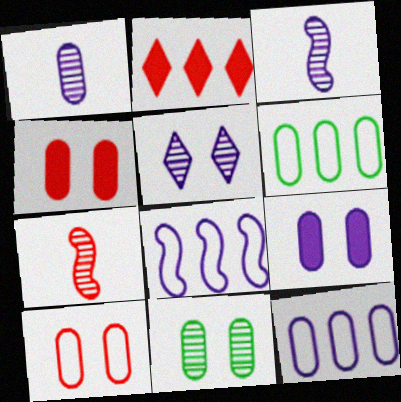[[1, 4, 6], 
[1, 9, 12], 
[2, 7, 10], 
[9, 10, 11]]